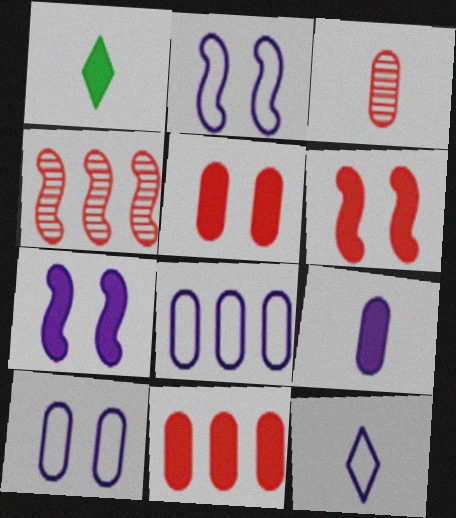[[1, 4, 10], 
[1, 7, 11], 
[2, 8, 12]]